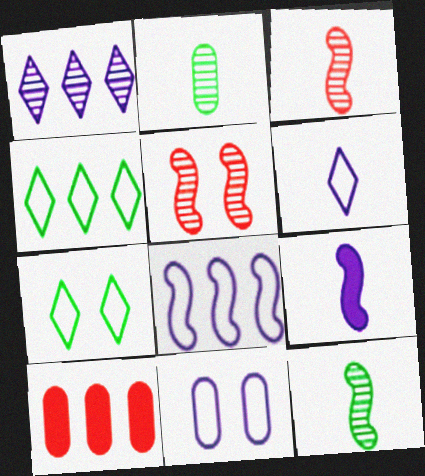[[1, 2, 5], 
[1, 9, 11], 
[2, 10, 11], 
[6, 8, 11]]